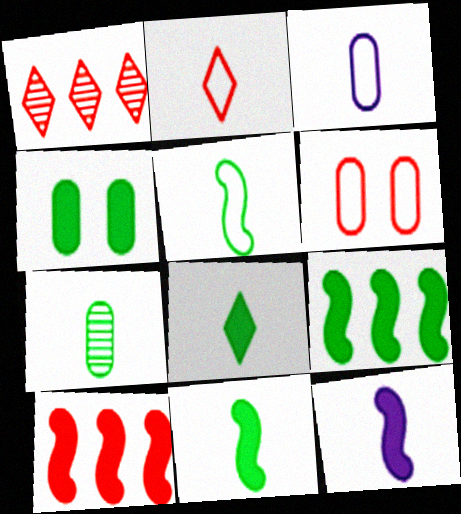[[2, 3, 5], 
[2, 7, 12], 
[4, 8, 9], 
[5, 7, 8]]